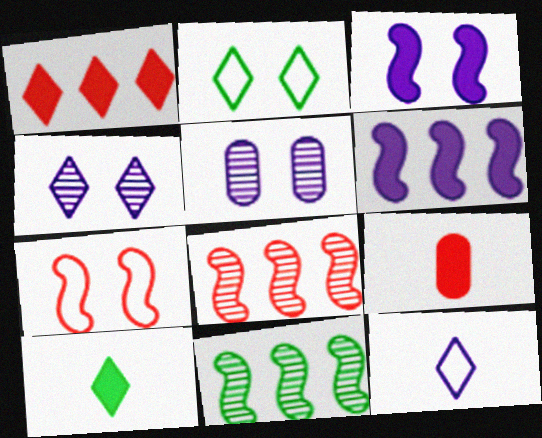[[5, 6, 12]]